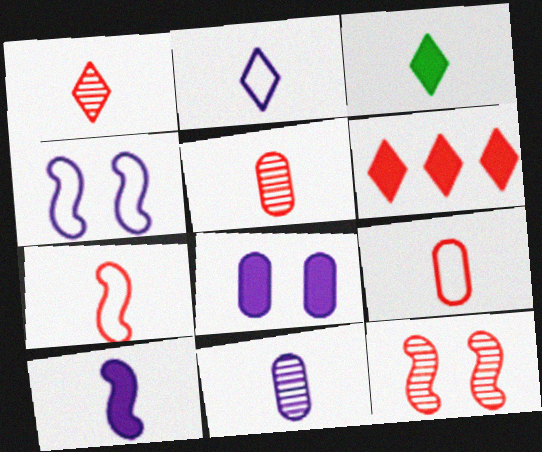[[1, 2, 3], 
[2, 10, 11], 
[3, 7, 11], 
[6, 9, 12]]